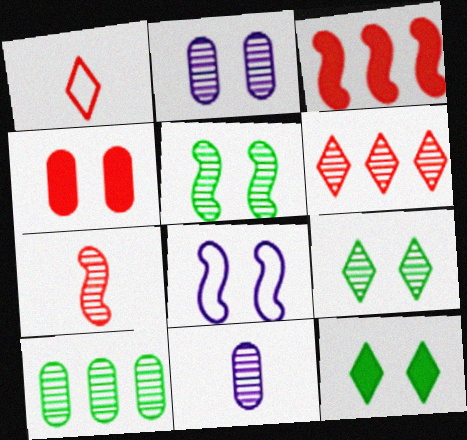[[4, 8, 9], 
[5, 6, 11]]